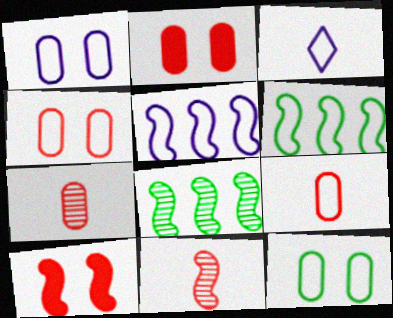[[1, 3, 5], 
[1, 4, 12], 
[2, 3, 8], 
[3, 4, 6]]